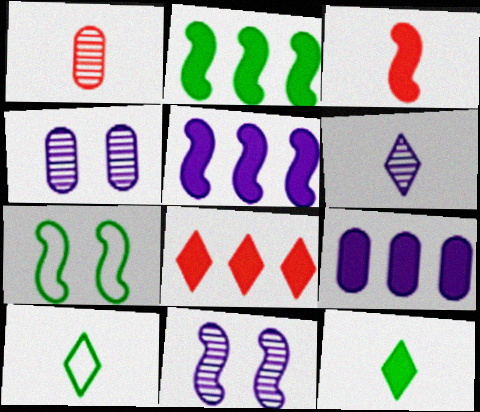[[2, 8, 9]]